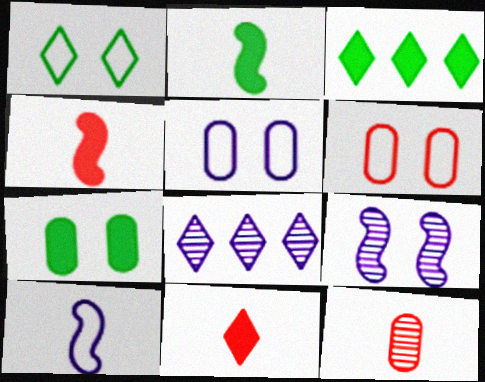[[1, 8, 11], 
[2, 3, 7], 
[2, 6, 8]]